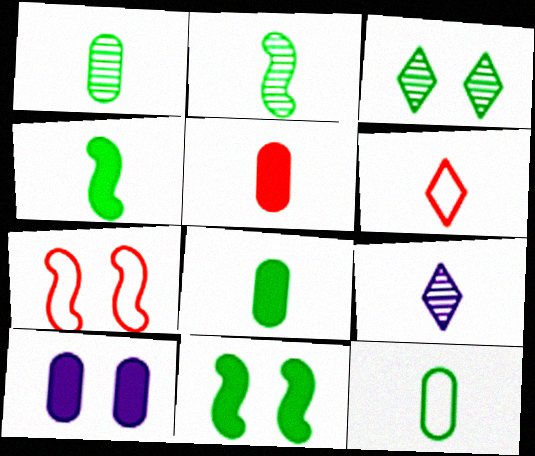[[1, 8, 12], 
[3, 7, 10]]